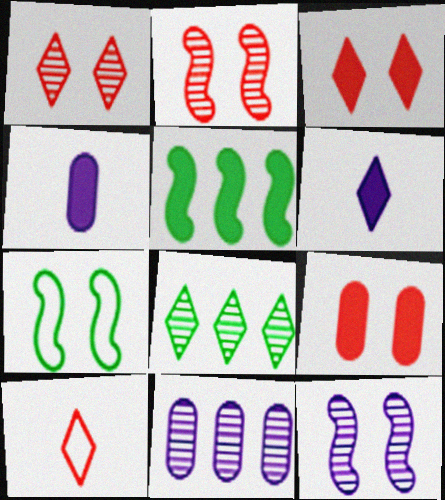[[3, 4, 5], 
[5, 6, 9]]